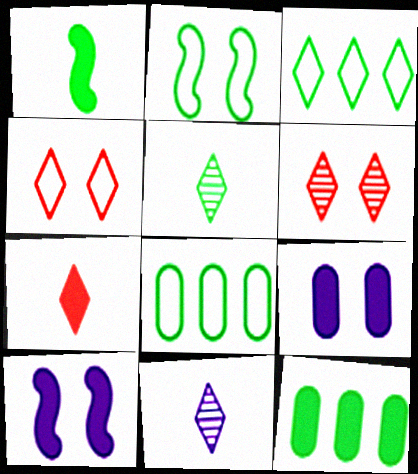[[2, 5, 12], 
[2, 6, 9], 
[7, 10, 12]]